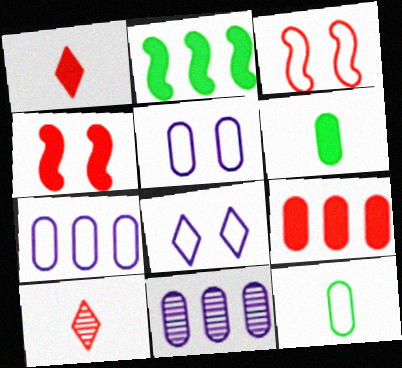[[1, 4, 9], 
[2, 5, 10], 
[3, 9, 10]]